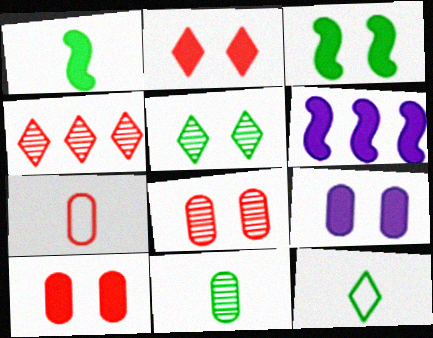[[1, 11, 12], 
[2, 3, 9], 
[5, 6, 7], 
[6, 8, 12]]